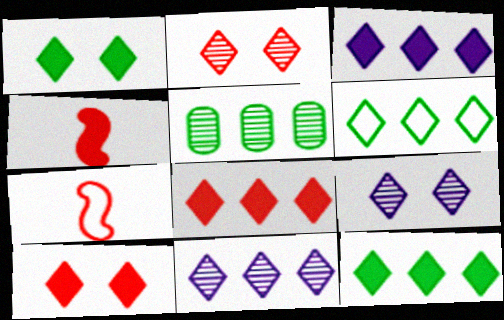[[3, 8, 12], 
[6, 8, 11]]